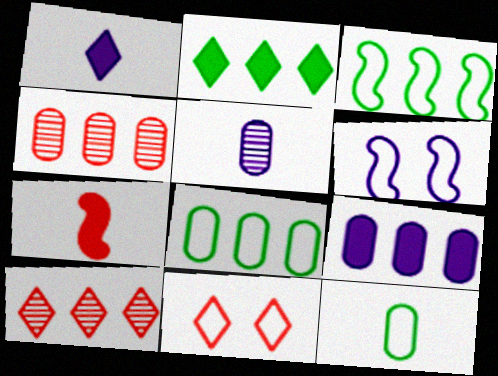[[3, 9, 10], 
[4, 7, 11], 
[4, 8, 9]]